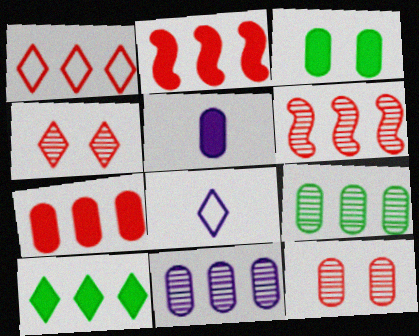[[1, 6, 7], 
[3, 5, 7], 
[3, 6, 8], 
[4, 8, 10]]